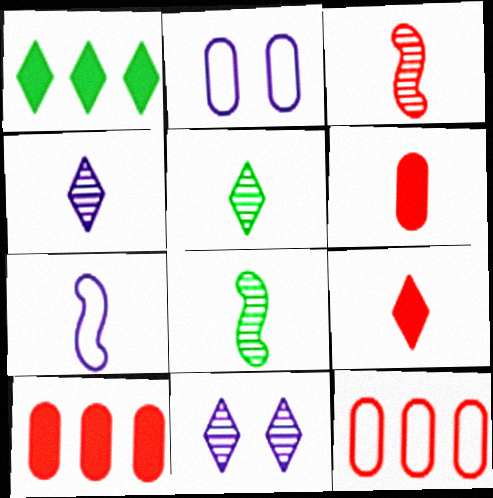[[1, 2, 3], 
[5, 6, 7]]